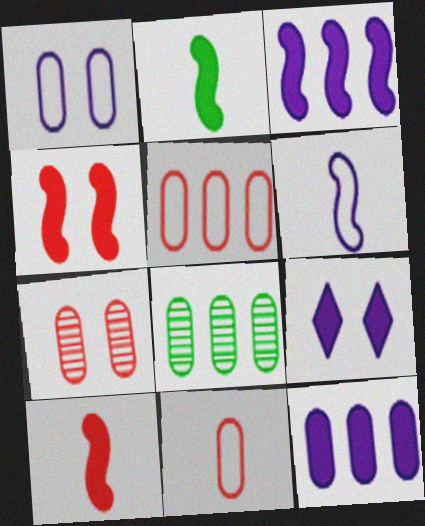[[2, 3, 4], 
[5, 8, 12]]